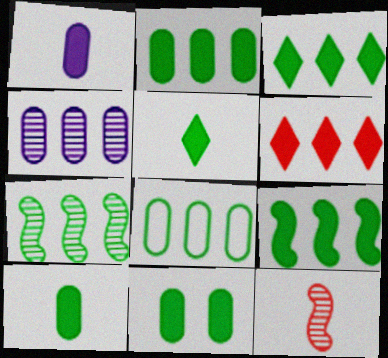[[2, 3, 9], 
[2, 10, 11], 
[3, 7, 8], 
[5, 9, 11]]